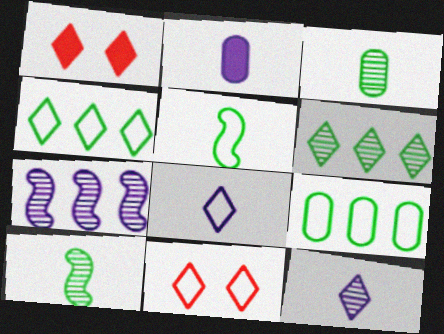[[1, 4, 12], 
[1, 6, 8], 
[4, 8, 11]]